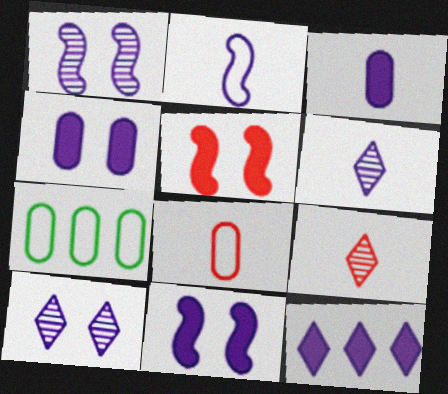[[2, 3, 6], 
[3, 11, 12], 
[5, 6, 7], 
[7, 9, 11]]